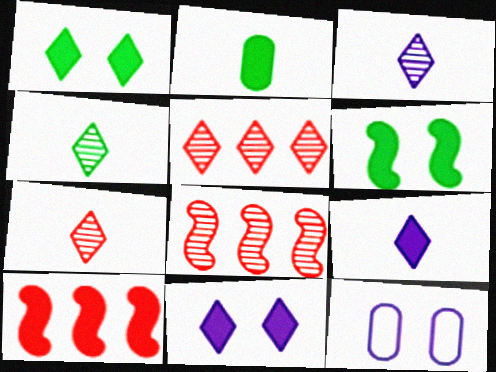[[2, 10, 11], 
[3, 4, 7], 
[4, 10, 12]]